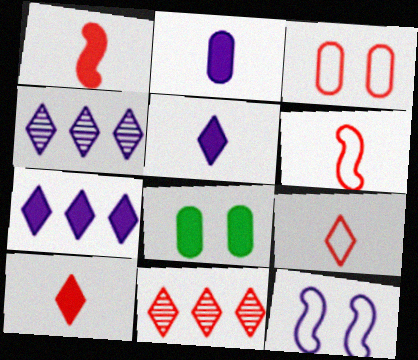[[1, 3, 11], 
[1, 7, 8], 
[2, 4, 12], 
[4, 6, 8]]